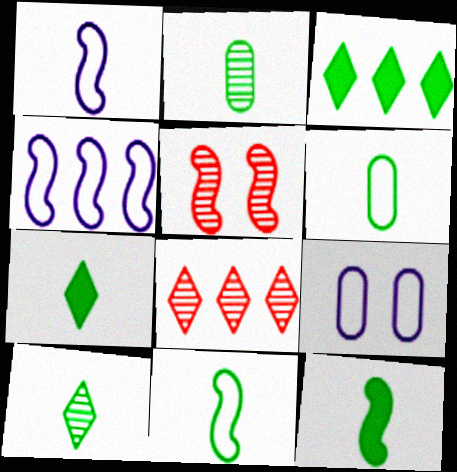[[2, 7, 11], 
[4, 5, 12], 
[6, 10, 12], 
[8, 9, 12]]